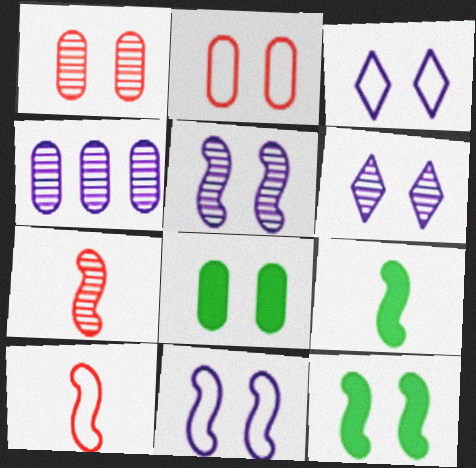[[1, 3, 12], 
[2, 6, 12]]